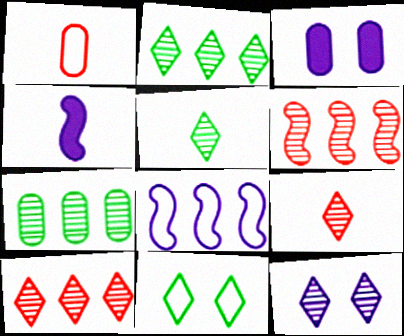[[1, 3, 7], 
[1, 4, 5], 
[1, 8, 11], 
[2, 9, 12], 
[5, 10, 12]]